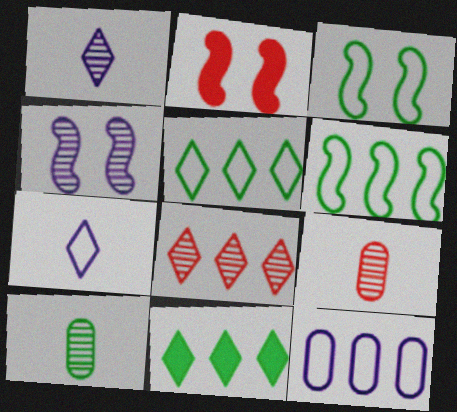[[2, 3, 4], 
[3, 10, 11], 
[4, 8, 10]]